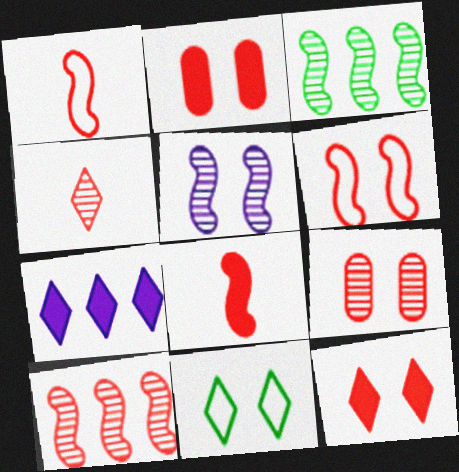[[2, 5, 11], 
[4, 7, 11], 
[4, 9, 10], 
[6, 8, 10], 
[6, 9, 12]]